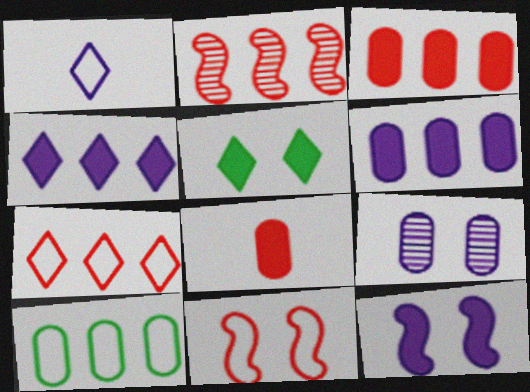[[1, 10, 11], 
[2, 3, 7], 
[2, 4, 10], 
[5, 9, 11], 
[8, 9, 10]]